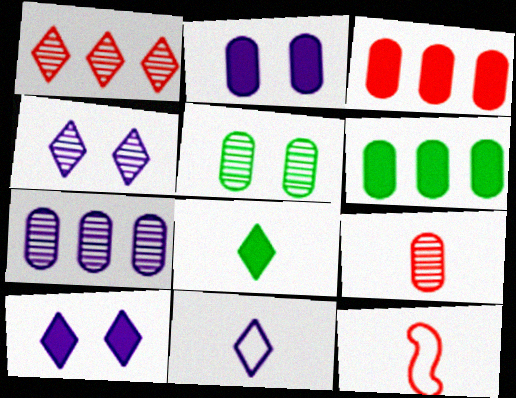[[4, 6, 12], 
[5, 7, 9]]